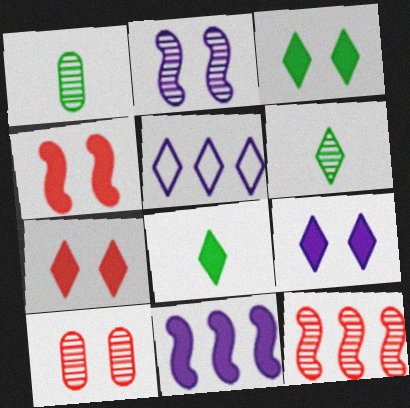[[1, 4, 5], 
[3, 7, 9], 
[5, 6, 7]]